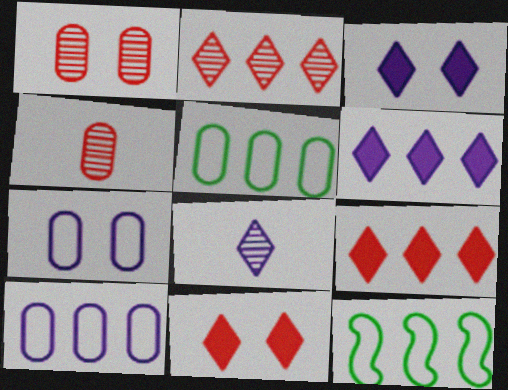[[3, 4, 12]]